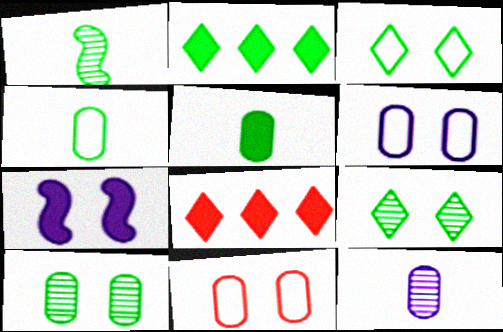[[1, 6, 8], 
[5, 7, 8], 
[7, 9, 11]]